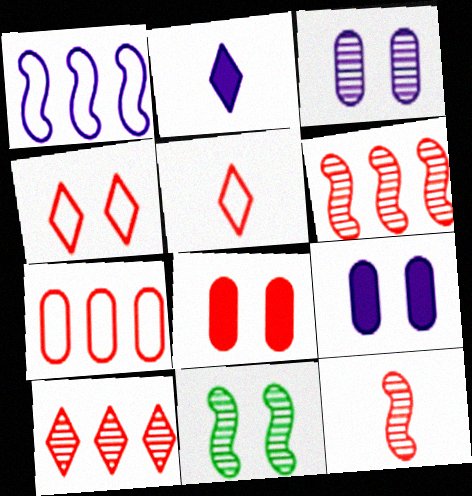[[1, 2, 3], 
[2, 7, 11], 
[4, 9, 11], 
[5, 6, 8]]